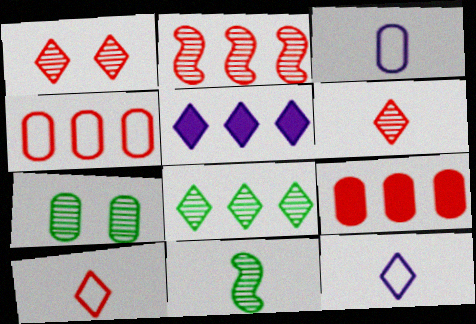[[3, 7, 9], 
[7, 8, 11]]